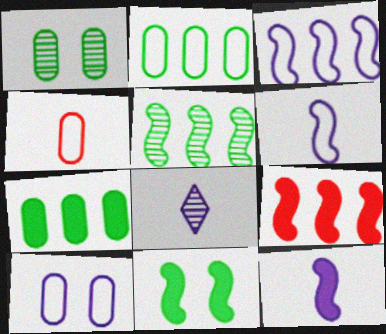[[2, 4, 10], 
[3, 5, 9], 
[9, 11, 12]]